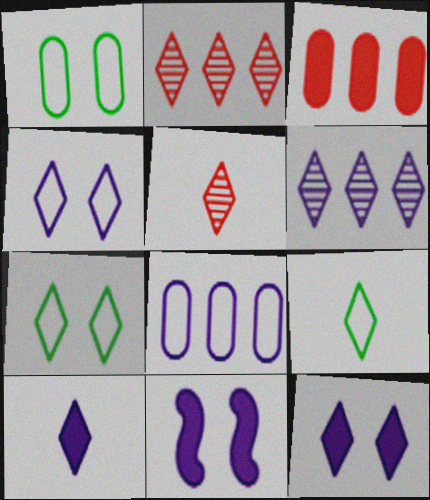[[2, 7, 10], 
[2, 9, 12], 
[4, 6, 10], 
[5, 9, 10]]